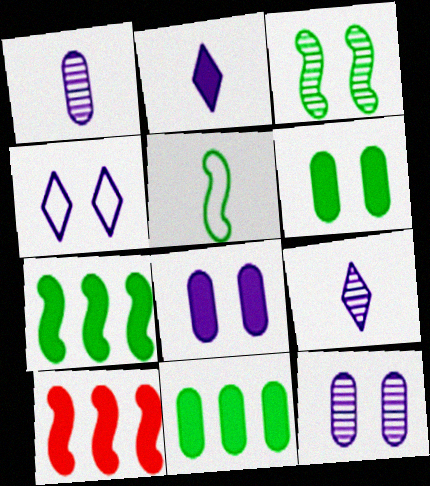[[2, 6, 10], 
[3, 5, 7]]